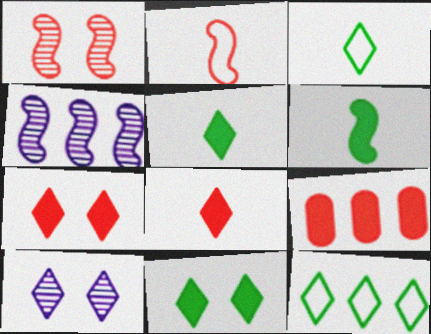[[4, 9, 12], 
[8, 10, 12]]